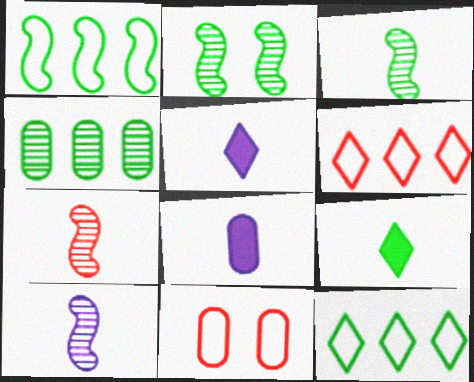[[2, 6, 8], 
[3, 7, 10], 
[4, 8, 11]]